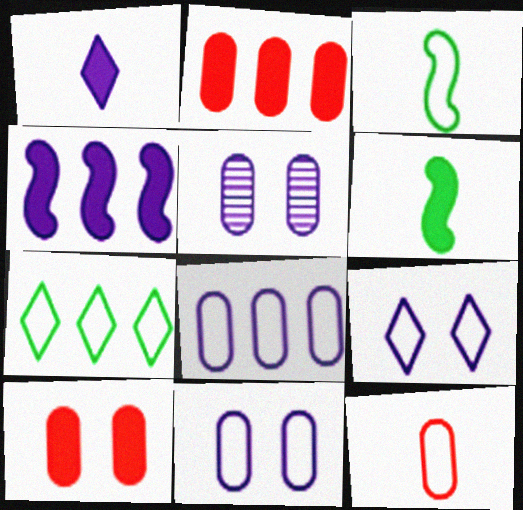[]